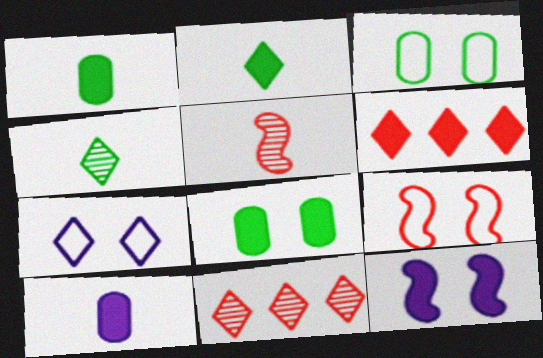[[1, 6, 12], 
[2, 7, 11], 
[3, 7, 9], 
[4, 6, 7]]